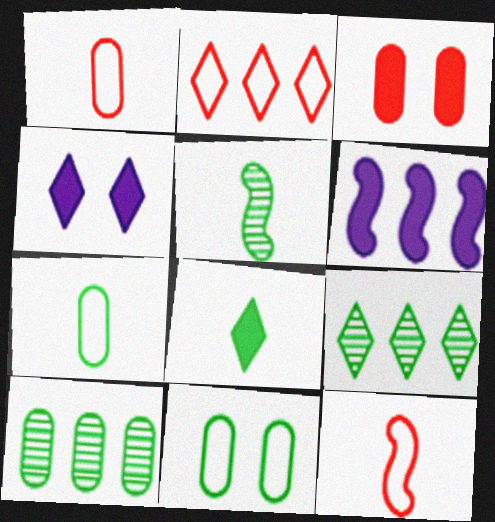[[2, 6, 10], 
[3, 6, 8], 
[4, 10, 12], 
[5, 7, 8]]